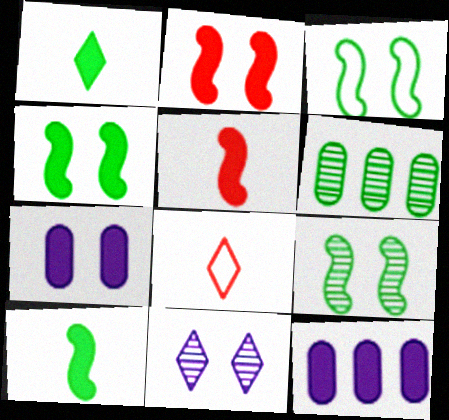[[1, 2, 12], 
[1, 3, 6], 
[3, 4, 9], 
[8, 9, 12]]